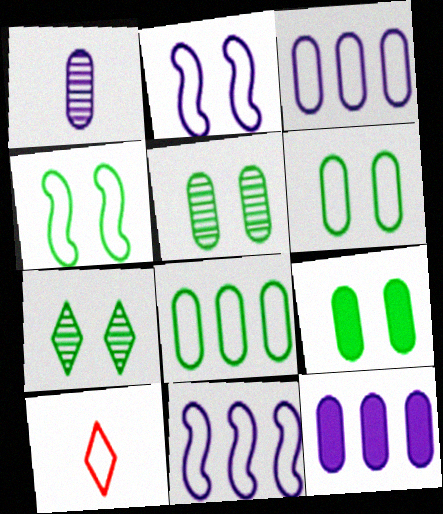[[2, 8, 10], 
[3, 4, 10], 
[4, 7, 9], 
[5, 6, 9], 
[6, 10, 11]]